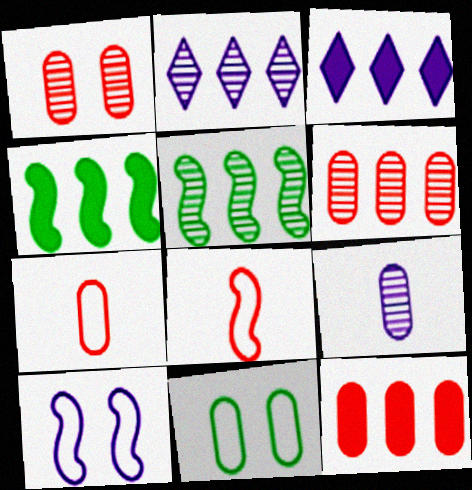[[1, 7, 12], 
[2, 5, 6], 
[3, 4, 12], 
[3, 9, 10], 
[9, 11, 12]]